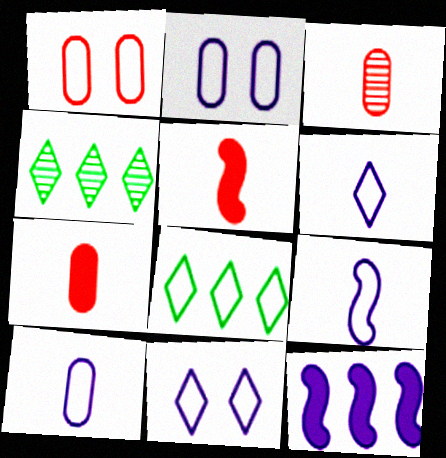[[1, 8, 9], 
[2, 4, 5], 
[6, 9, 10]]